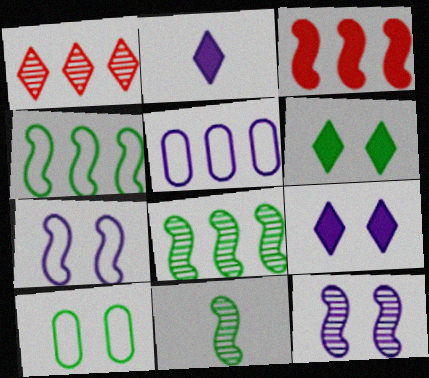[[2, 5, 12], 
[3, 7, 11]]